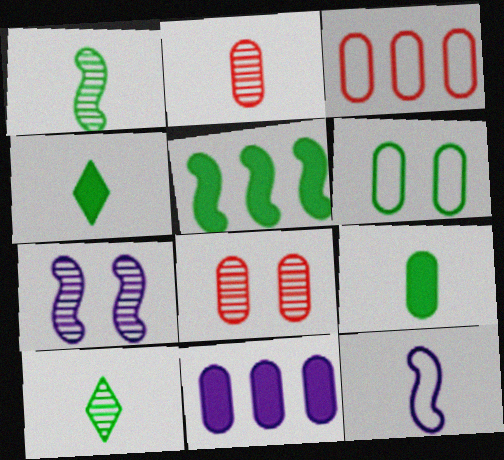[[2, 4, 12], 
[2, 6, 11], 
[3, 4, 7], 
[5, 6, 10]]